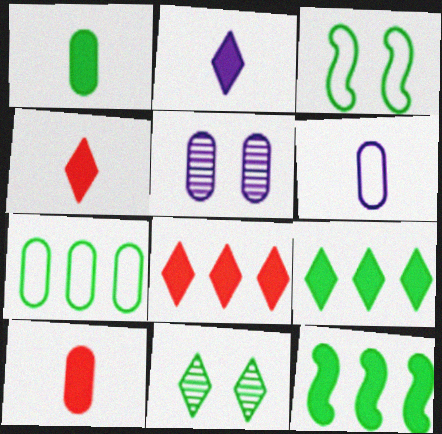[[5, 7, 10]]